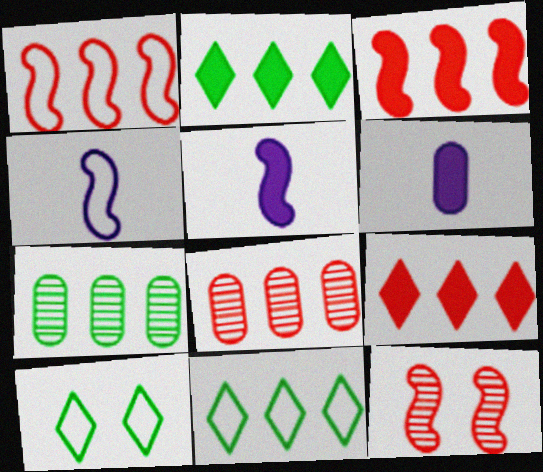[[1, 8, 9], 
[5, 8, 10], 
[6, 11, 12]]